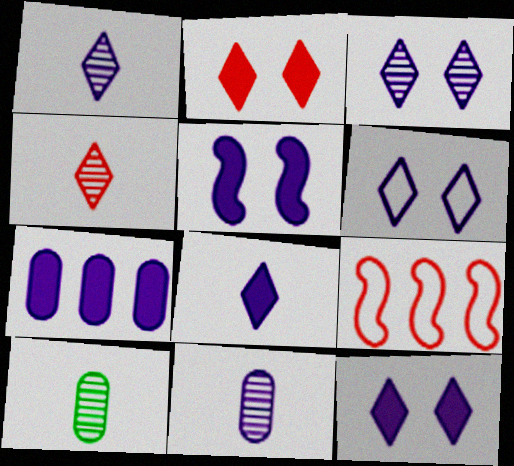[[3, 6, 12], 
[5, 7, 8], 
[9, 10, 12]]